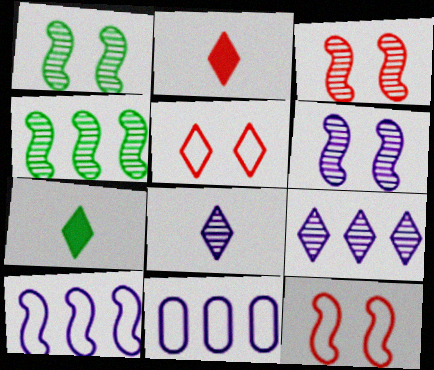[[1, 2, 11], 
[1, 3, 6], 
[3, 7, 11], 
[5, 7, 9]]